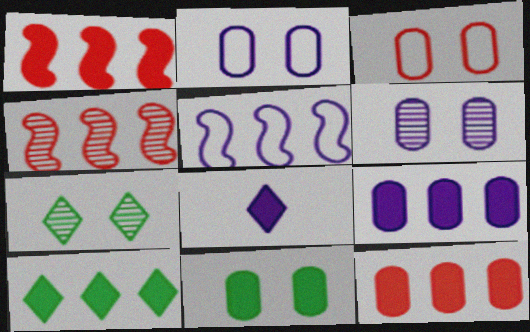[[1, 8, 11], 
[1, 9, 10], 
[3, 6, 11], 
[5, 6, 8]]